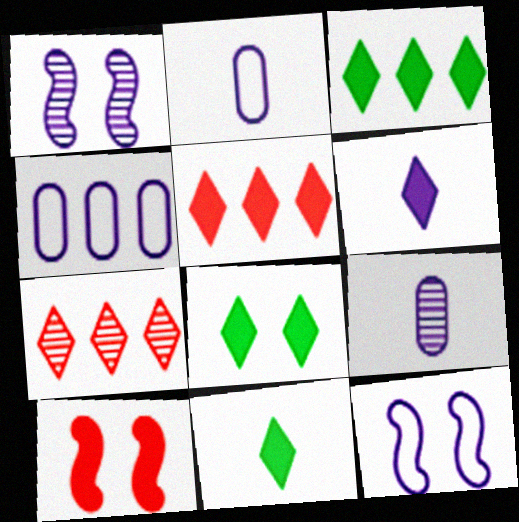[[1, 4, 6], 
[3, 8, 11], 
[5, 6, 8]]